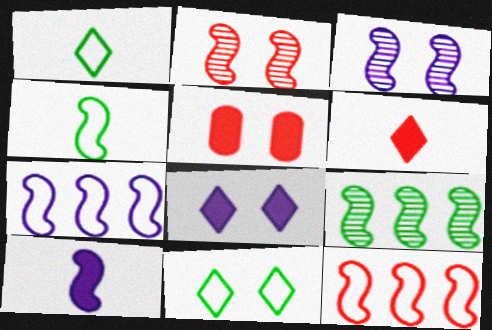[[3, 5, 11], 
[3, 7, 10]]